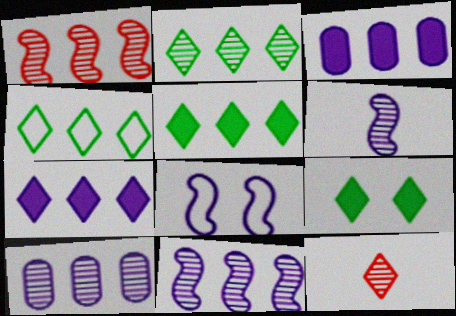[[1, 2, 10], 
[1, 3, 4], 
[2, 4, 5]]